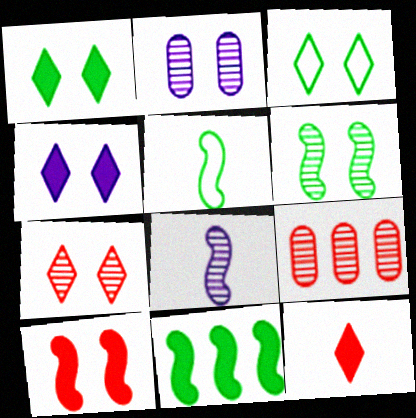[[2, 3, 10], 
[2, 6, 7], 
[3, 4, 7], 
[4, 5, 9], 
[5, 6, 11]]